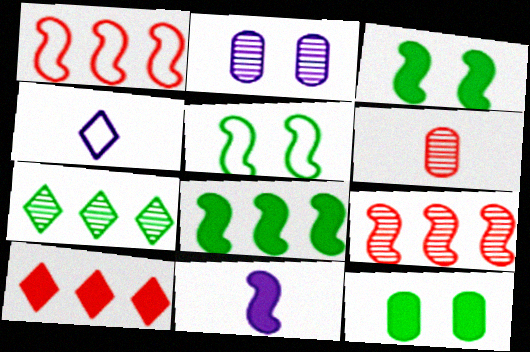[[4, 9, 12], 
[5, 9, 11], 
[10, 11, 12]]